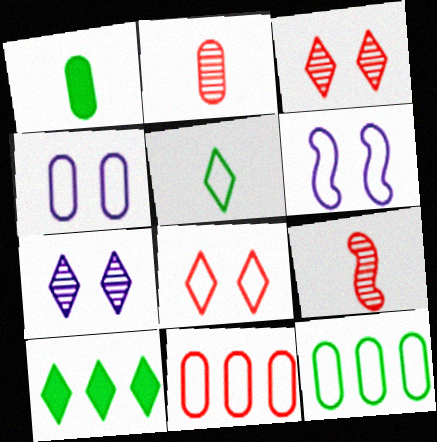[[2, 6, 10], 
[4, 9, 10], 
[5, 6, 11]]